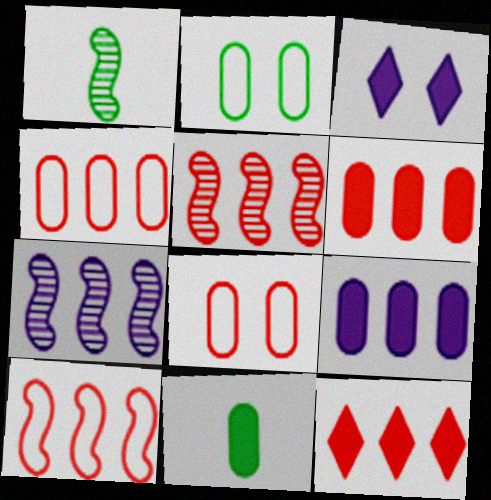[[1, 3, 4], 
[4, 5, 12]]